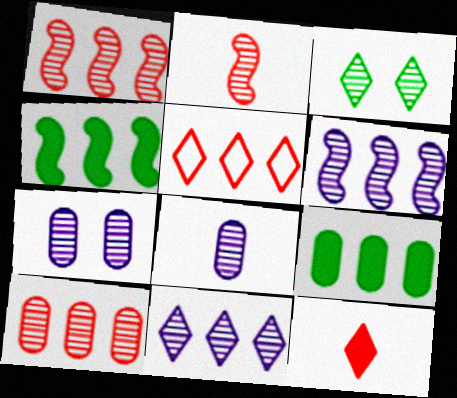[[1, 3, 8], 
[5, 6, 9]]